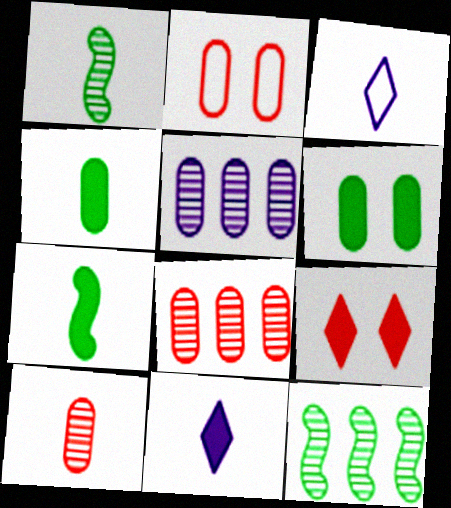[[2, 4, 5], 
[2, 11, 12], 
[3, 7, 10]]